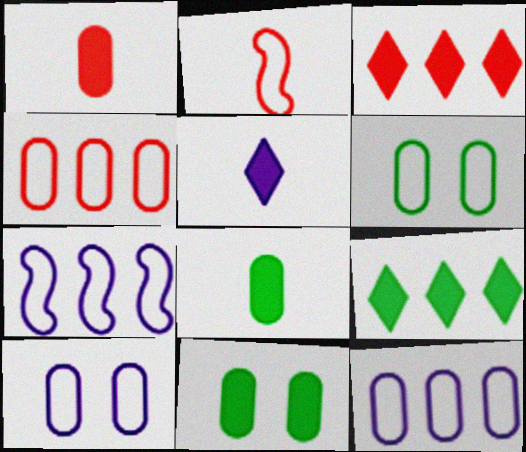[]